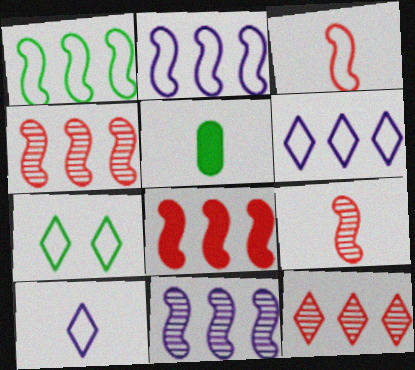[[1, 8, 11], 
[5, 9, 10]]